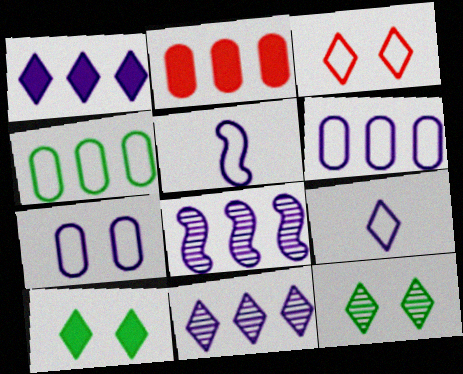[[1, 6, 8], 
[2, 5, 12], 
[3, 4, 5]]